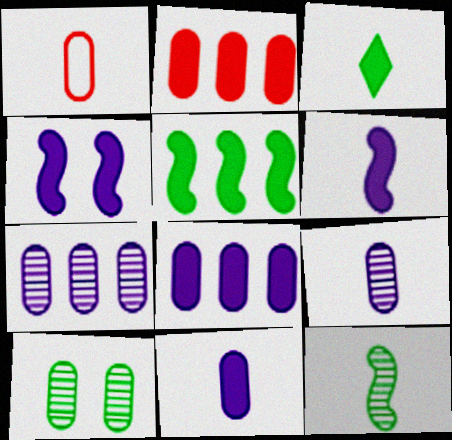[[1, 8, 10], 
[2, 3, 4]]